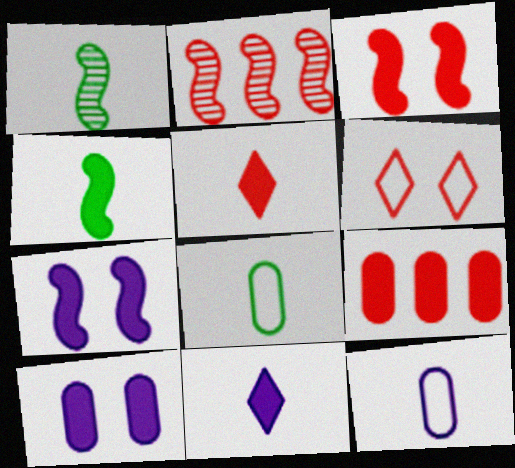[[1, 5, 12], 
[3, 5, 9]]